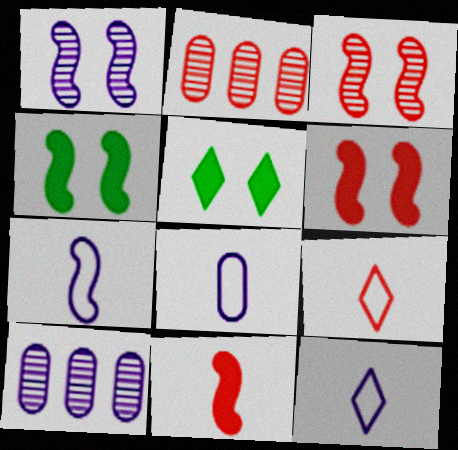[[2, 4, 12], 
[2, 5, 7], 
[2, 6, 9], 
[4, 9, 10], 
[7, 8, 12]]